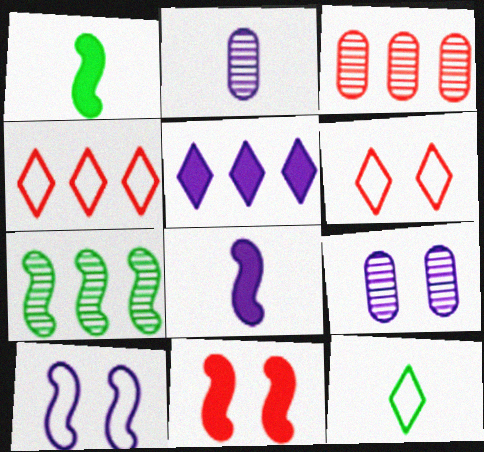[[1, 4, 9], 
[2, 5, 10]]